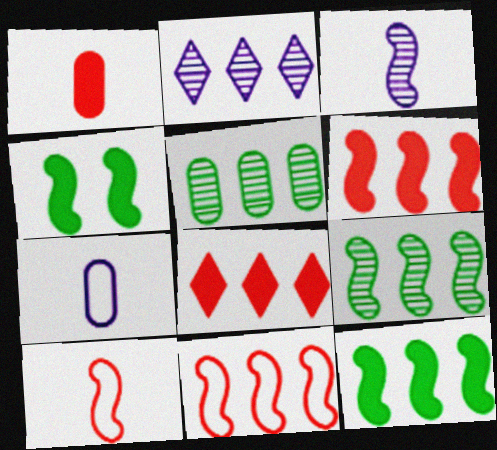[[3, 4, 11]]